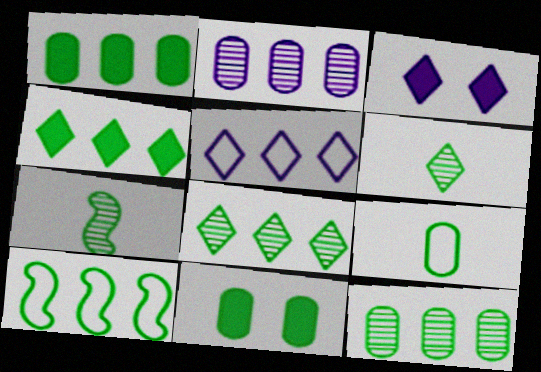[[1, 8, 10], 
[4, 10, 12], 
[6, 10, 11], 
[9, 11, 12]]